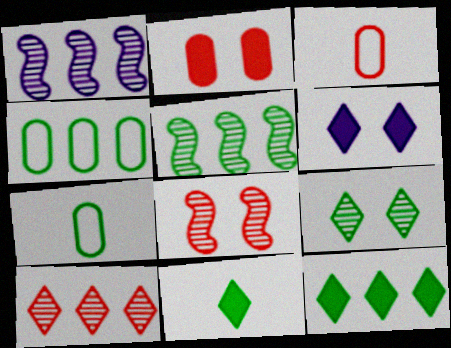[[3, 5, 6], 
[4, 5, 12]]